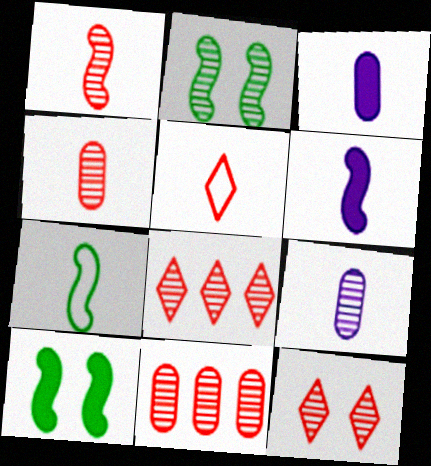[[1, 6, 7], 
[1, 11, 12], 
[2, 8, 9]]